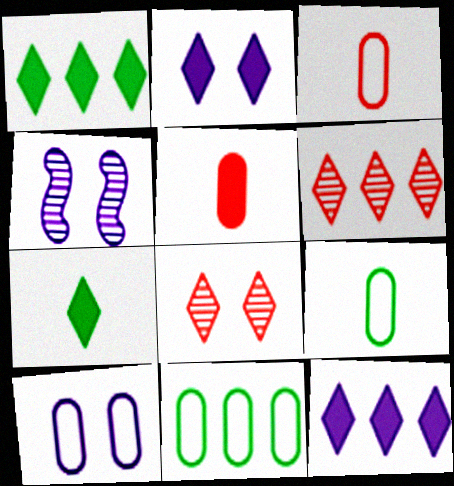[[1, 3, 4], 
[2, 4, 10], 
[3, 10, 11]]